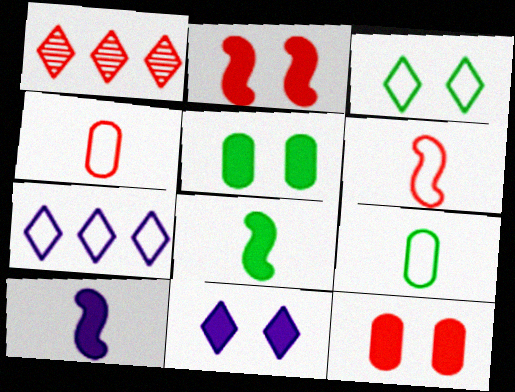[[1, 2, 4], 
[1, 6, 12], 
[2, 5, 11]]